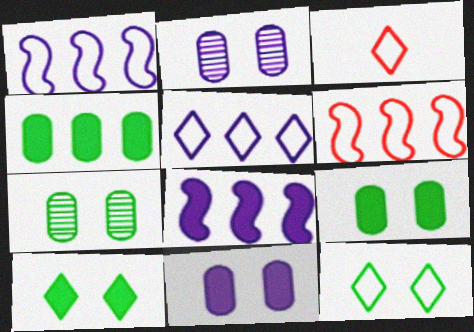[[3, 5, 12], 
[3, 7, 8]]